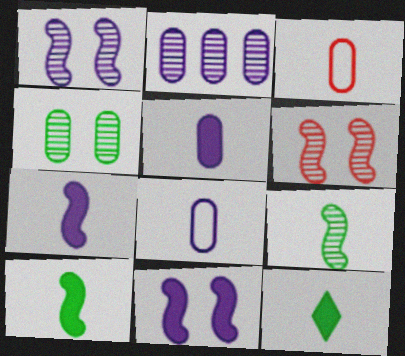[]